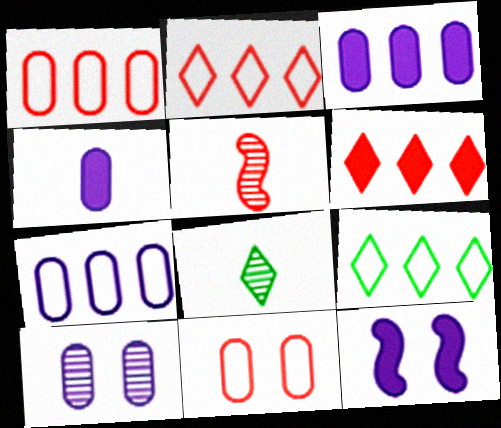[[1, 8, 12], 
[4, 7, 10], 
[5, 6, 11]]